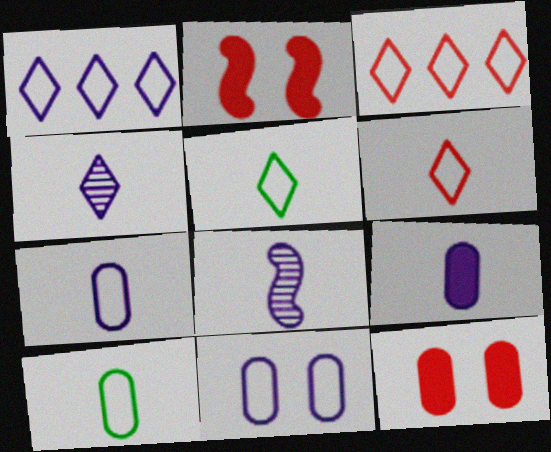[]